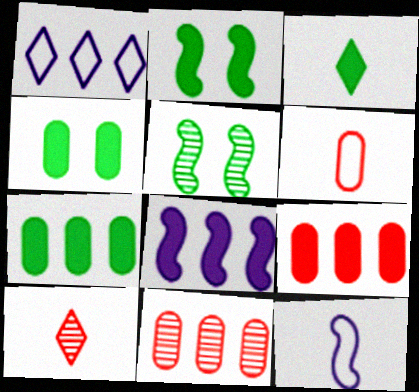[[2, 3, 7]]